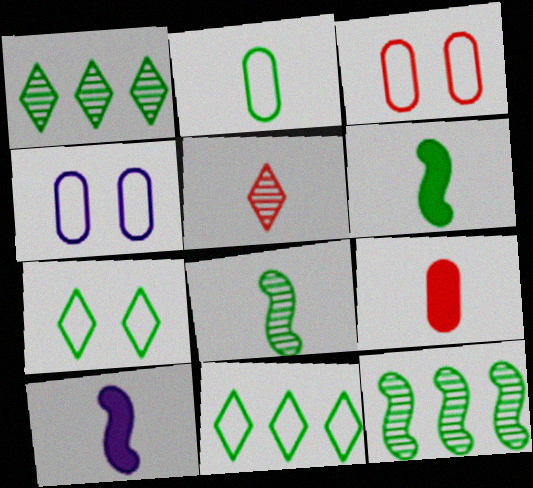[[1, 3, 10], 
[2, 5, 10]]